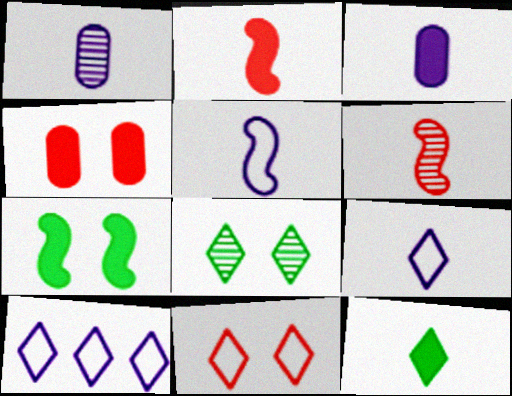[[2, 3, 12]]